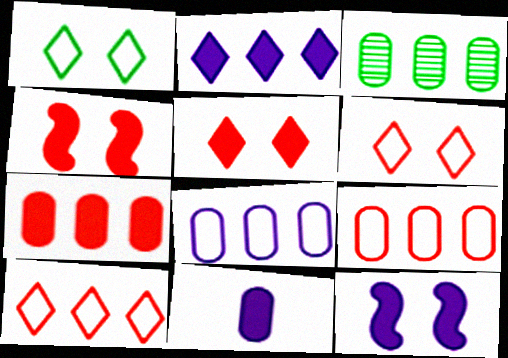[[2, 11, 12], 
[3, 7, 8]]